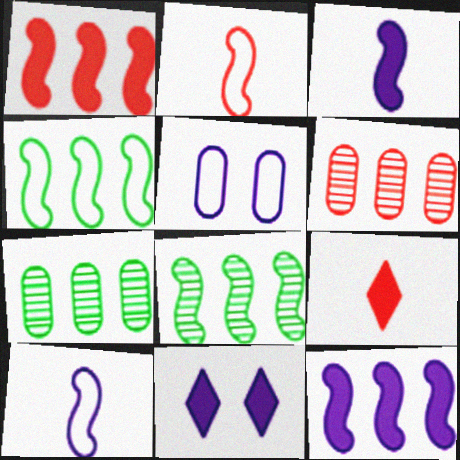[[2, 7, 11], 
[5, 8, 9]]